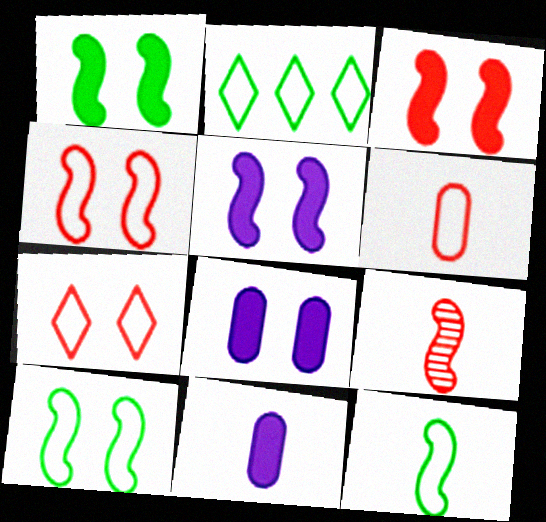[[1, 3, 5], 
[2, 8, 9]]